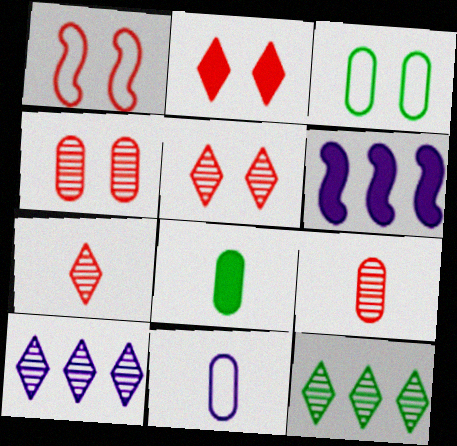[[1, 2, 4], 
[1, 8, 10], 
[2, 6, 8], 
[3, 6, 7], 
[8, 9, 11]]